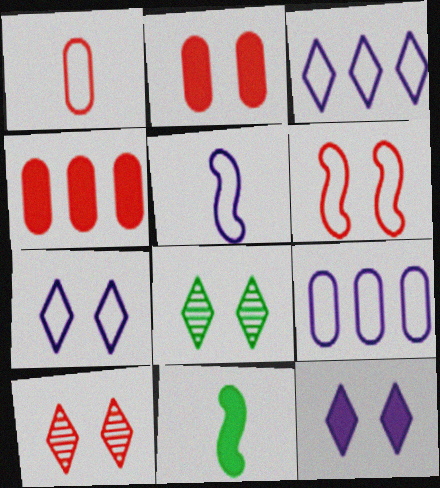[[2, 6, 10], 
[4, 5, 8], 
[4, 11, 12], 
[5, 7, 9], 
[9, 10, 11]]